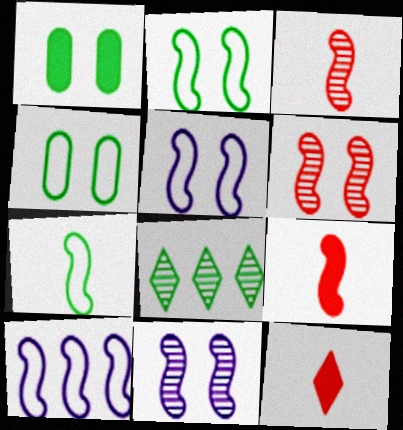[[1, 7, 8]]